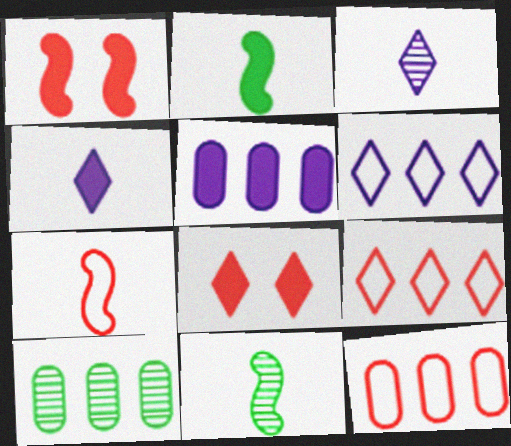[[2, 5, 8], 
[5, 10, 12]]